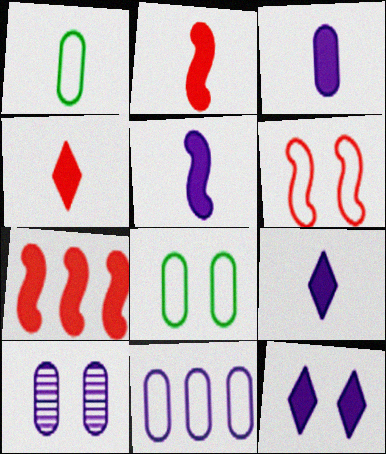[[3, 5, 9], 
[3, 10, 11]]